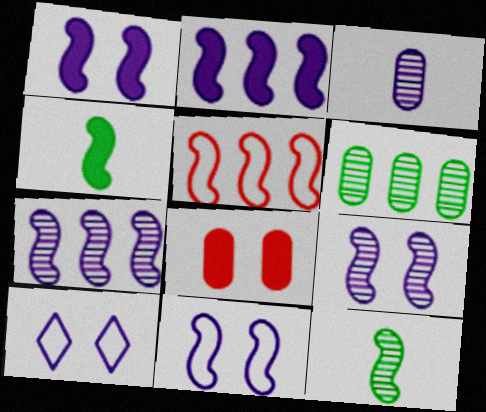[[1, 5, 12], 
[1, 9, 11], 
[2, 3, 10], 
[4, 5, 9]]